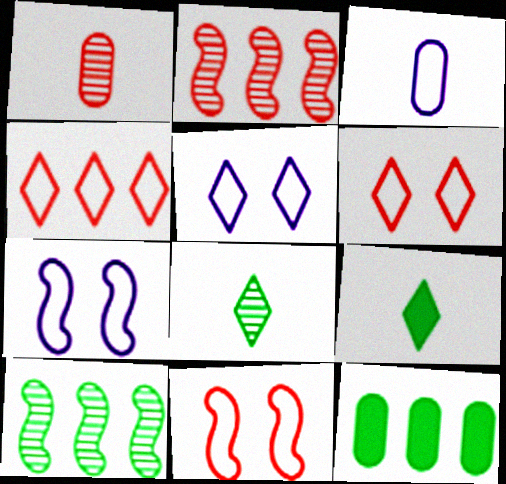[]